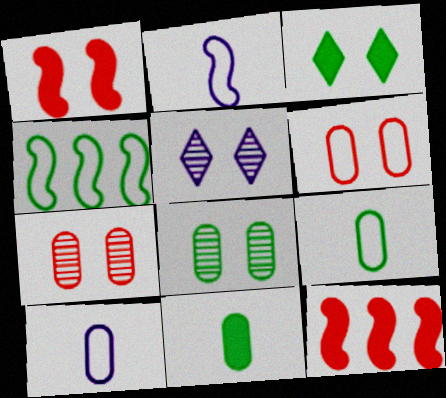[[5, 9, 12]]